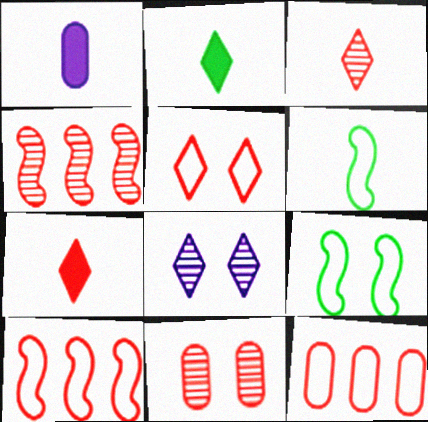[[1, 3, 6], 
[3, 4, 11], 
[7, 10, 11]]